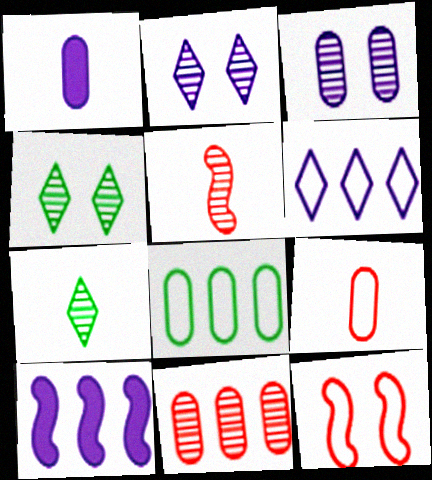[[4, 9, 10]]